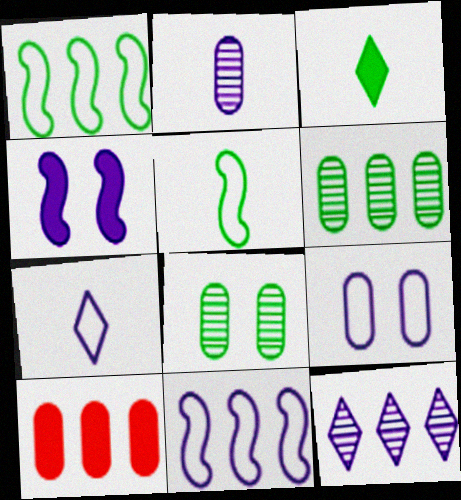[[1, 3, 8], 
[1, 10, 12], 
[3, 4, 10], 
[7, 9, 11]]